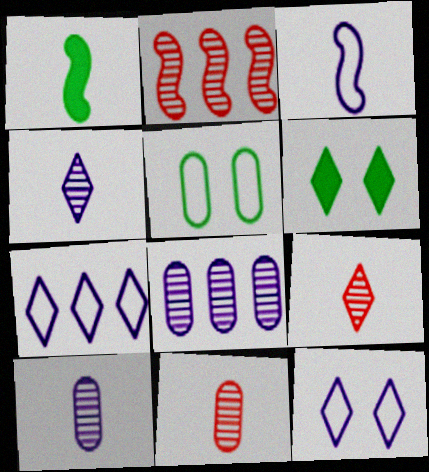[[6, 7, 9]]